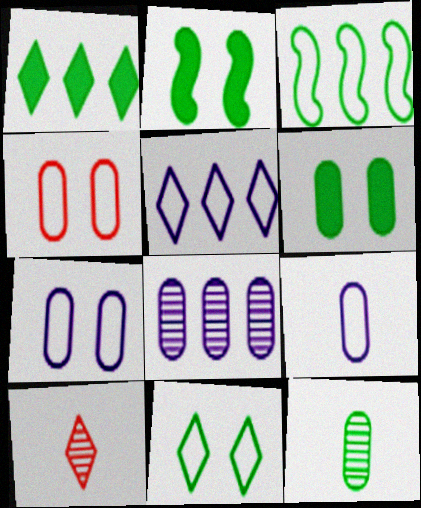[]